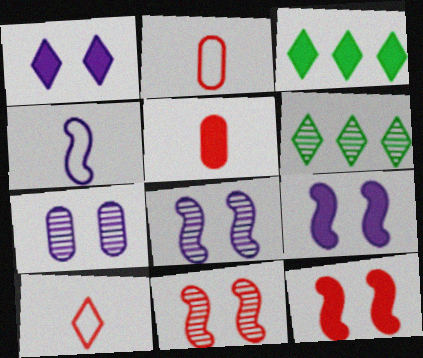[[1, 6, 10], 
[2, 3, 8], 
[2, 6, 9], 
[3, 5, 9]]